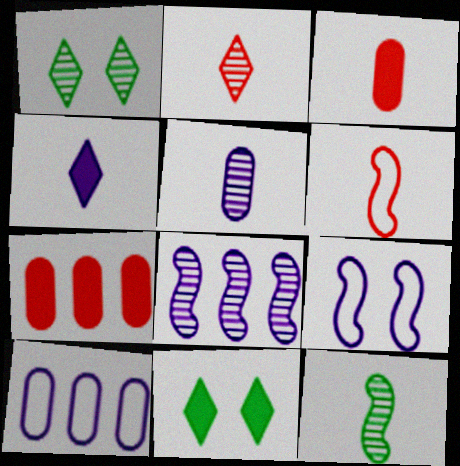[[2, 3, 6], 
[2, 5, 12]]